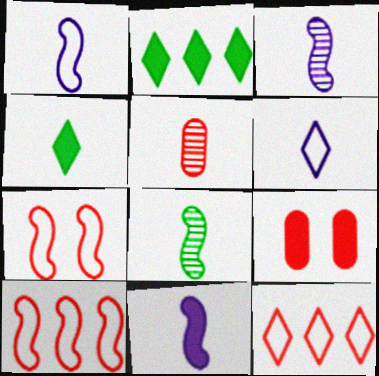[[1, 3, 11], 
[1, 4, 5], 
[2, 9, 11]]